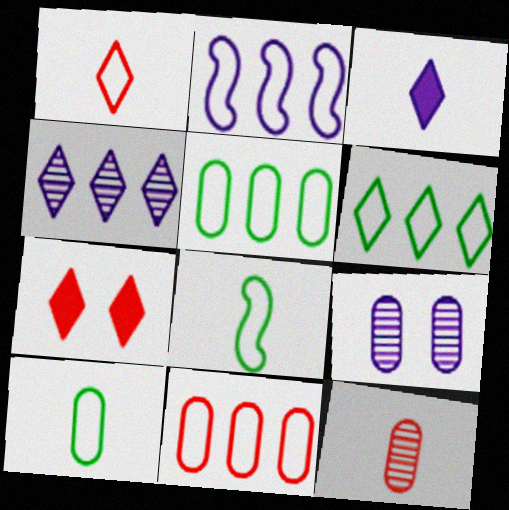[[2, 3, 9], 
[2, 6, 11], 
[3, 8, 12]]